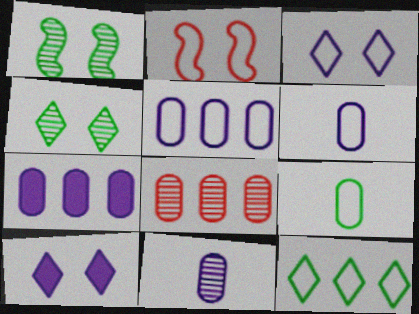[[2, 6, 12]]